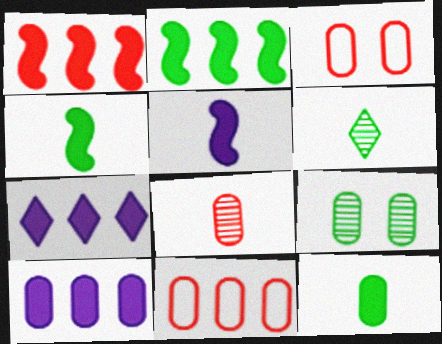[]